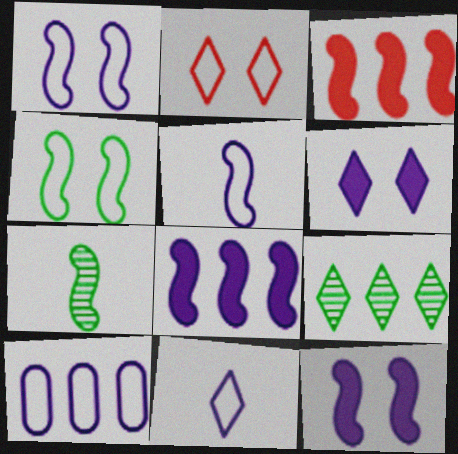[[1, 3, 7], 
[1, 10, 11], 
[3, 9, 10]]